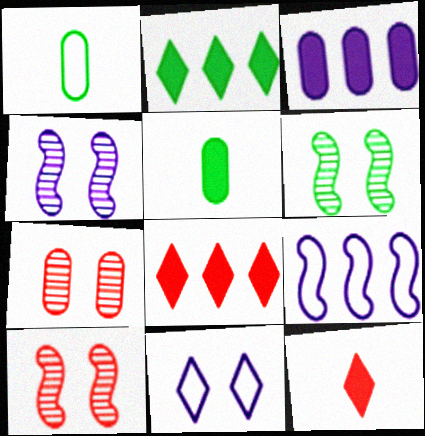[[1, 2, 6], 
[1, 3, 7], 
[1, 4, 8], 
[4, 6, 10]]